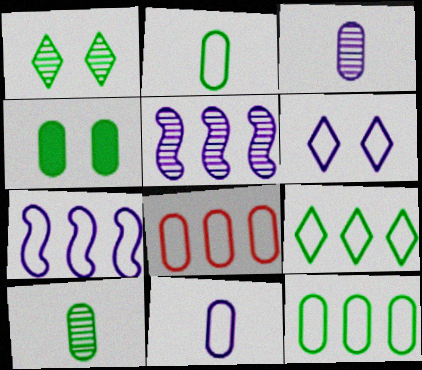[[3, 4, 8], 
[4, 10, 12], 
[6, 7, 11], 
[7, 8, 9]]